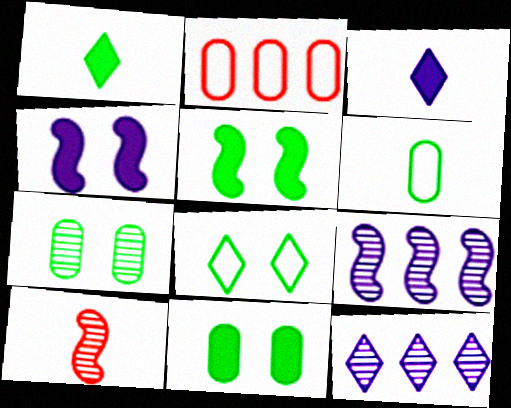[[3, 6, 10], 
[5, 7, 8], 
[7, 10, 12]]